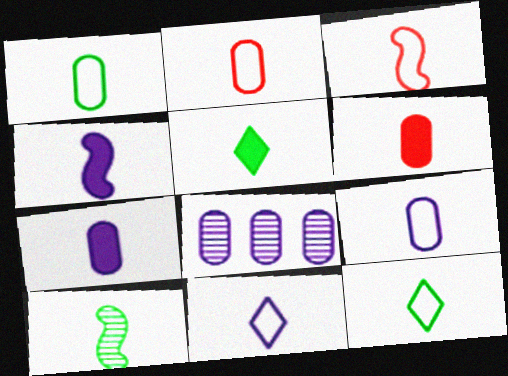[[1, 2, 9], 
[1, 3, 11], 
[1, 5, 10], 
[3, 4, 10], 
[3, 9, 12], 
[4, 5, 6], 
[6, 10, 11]]